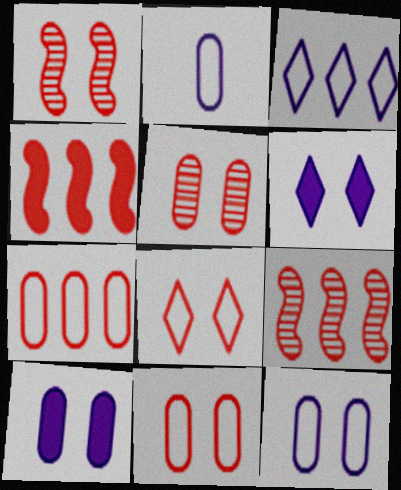[]